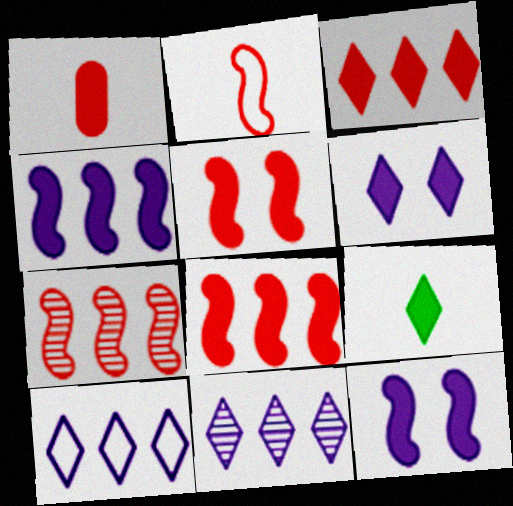[[1, 3, 5], 
[2, 5, 7], 
[3, 6, 9]]